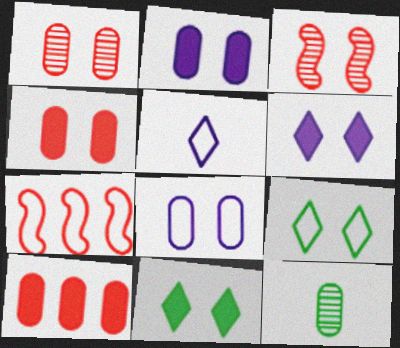[[2, 3, 9], 
[3, 8, 11], 
[6, 7, 12], 
[8, 10, 12]]